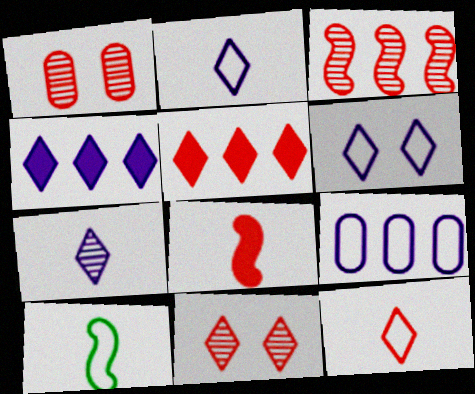[[1, 4, 10], 
[4, 6, 7], 
[5, 11, 12]]